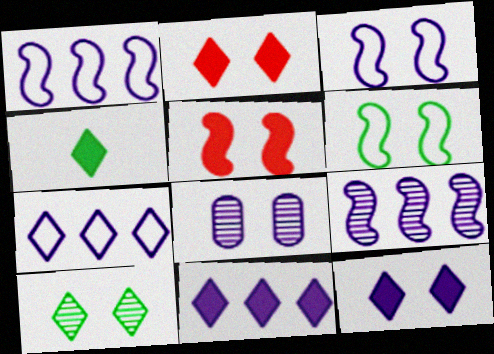[[2, 4, 11], 
[2, 6, 8], 
[3, 8, 12]]